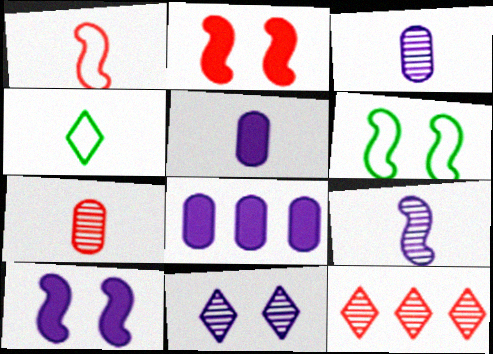[[5, 6, 12]]